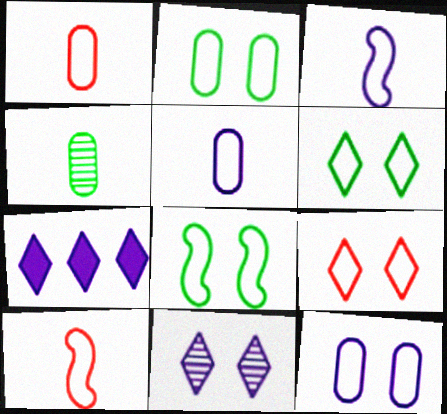[[2, 6, 8], 
[8, 9, 12]]